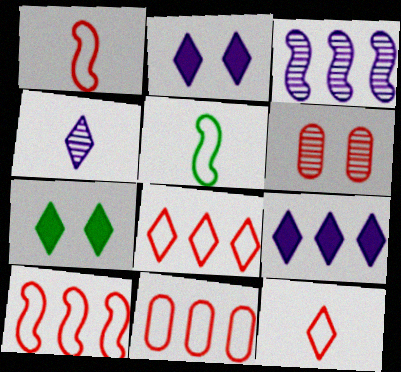[[4, 7, 8], 
[5, 6, 9], 
[8, 10, 11]]